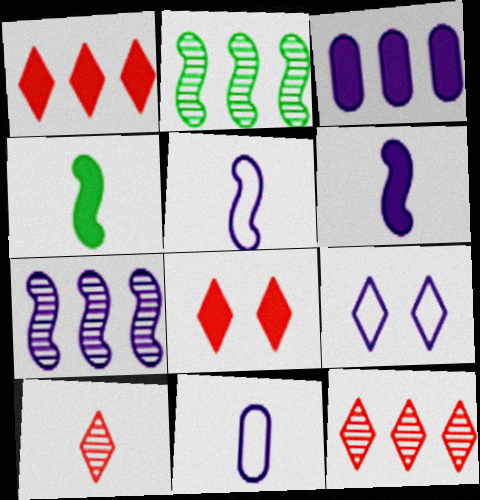[[2, 8, 11], 
[3, 4, 8], 
[4, 10, 11]]